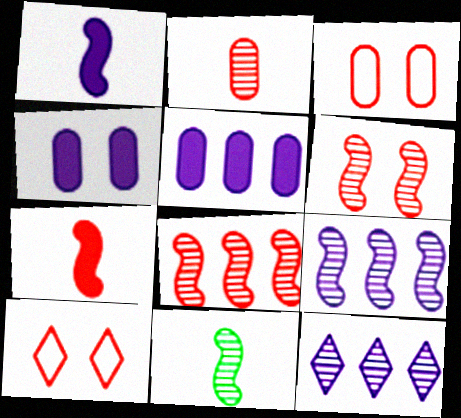[[5, 10, 11], 
[6, 9, 11]]